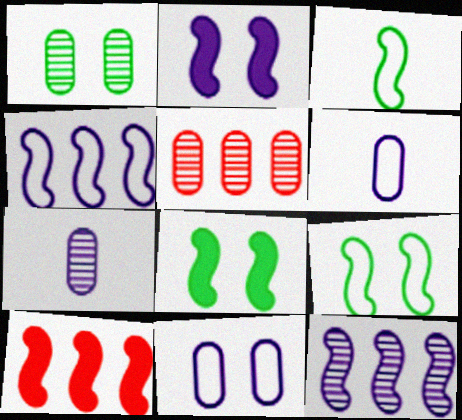[[1, 5, 7]]